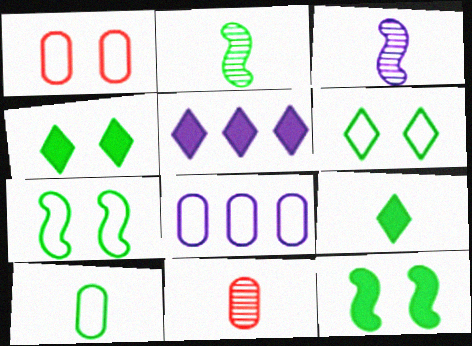[[1, 2, 5], 
[1, 8, 10], 
[2, 9, 10], 
[5, 7, 11]]